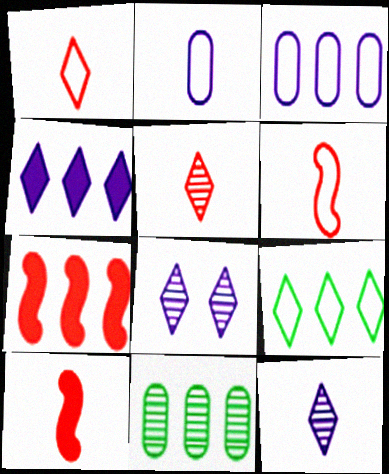[]